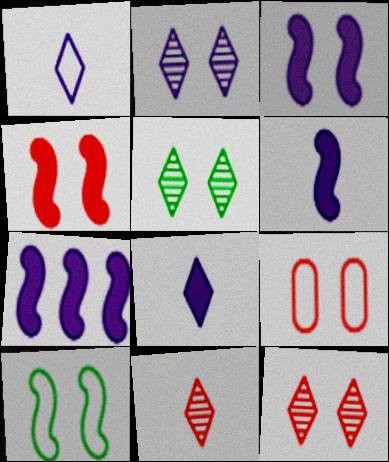[[2, 5, 12], 
[3, 5, 9], 
[3, 6, 7], 
[4, 9, 12]]